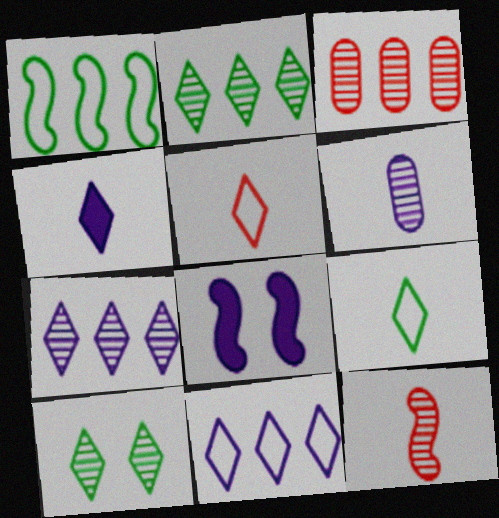[[1, 8, 12], 
[3, 8, 9], 
[6, 8, 11]]